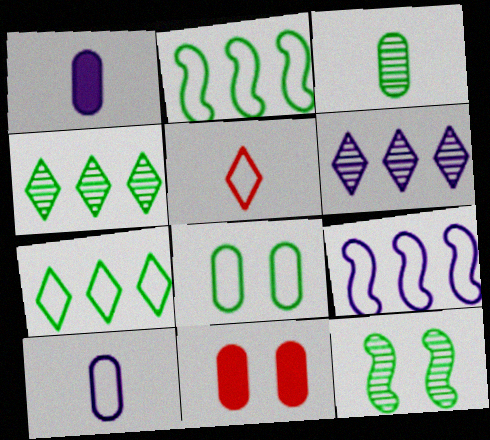[[3, 4, 12], 
[5, 8, 9]]